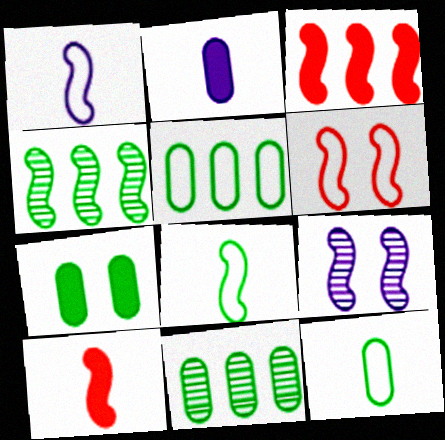[[3, 8, 9], 
[7, 11, 12]]